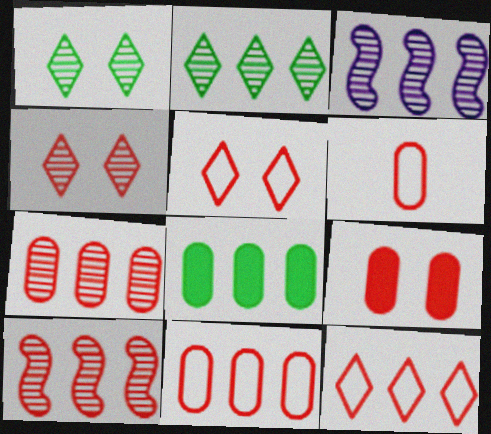[[2, 3, 7], 
[3, 8, 12], 
[6, 7, 9]]